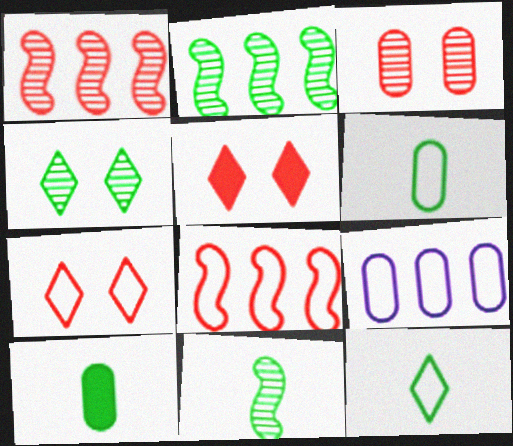[[3, 9, 10], 
[5, 9, 11], 
[10, 11, 12]]